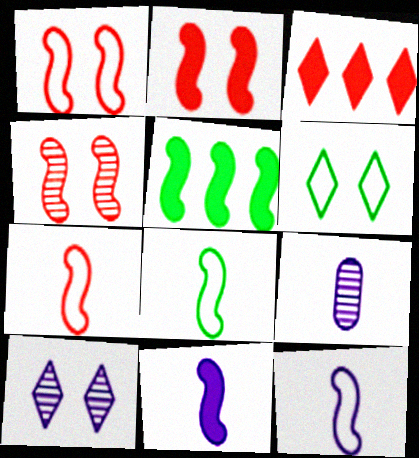[[1, 2, 4], 
[2, 5, 11], 
[4, 5, 12], 
[7, 8, 12]]